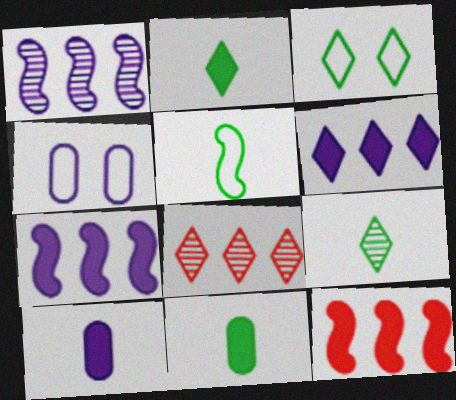[[4, 9, 12], 
[5, 9, 11]]